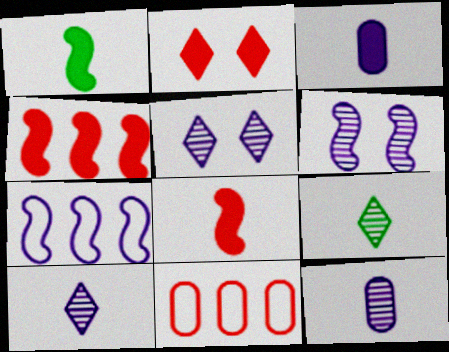[[1, 5, 11], 
[3, 5, 7]]